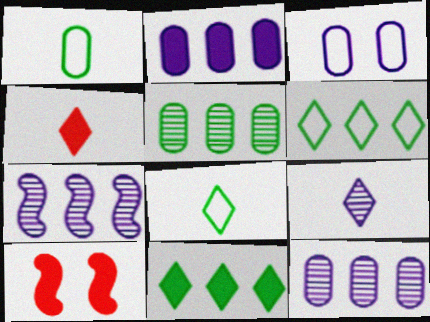[[4, 8, 9], 
[8, 10, 12]]